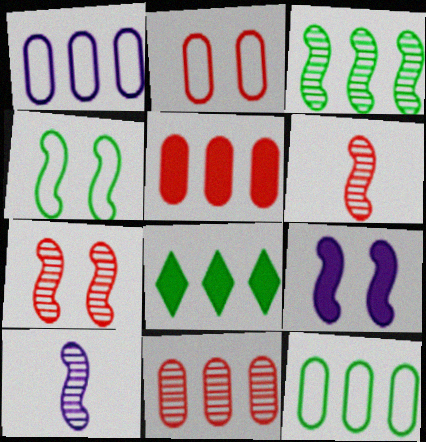[[2, 8, 10], 
[3, 7, 10], 
[3, 8, 12], 
[4, 7, 9]]